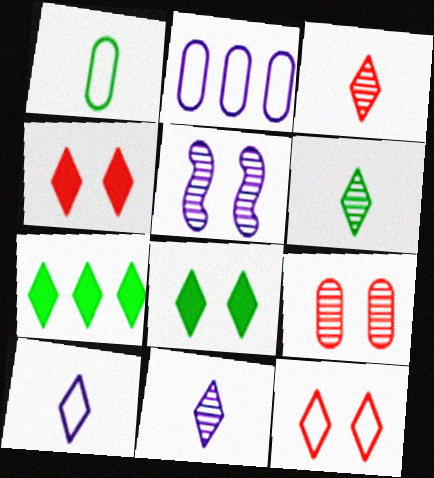[[3, 6, 11], 
[7, 11, 12]]